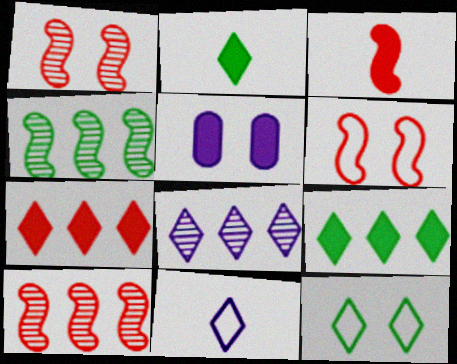[[1, 5, 12], 
[3, 5, 9], 
[3, 6, 10]]